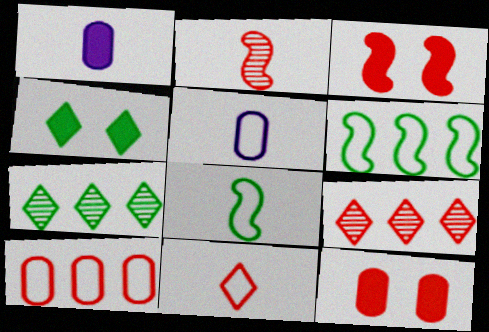[[3, 5, 7], 
[5, 8, 11]]